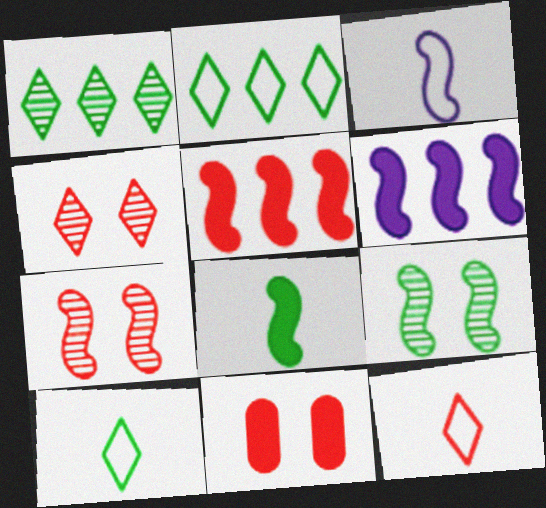[[1, 3, 11], 
[3, 5, 9]]